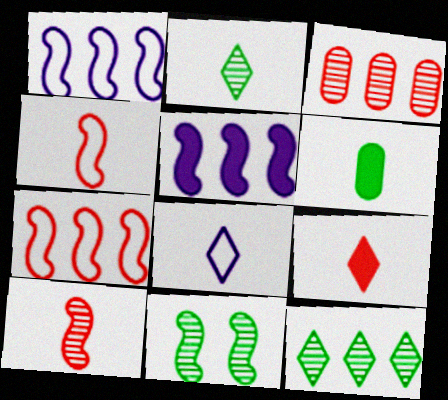[[2, 8, 9], 
[4, 5, 11], 
[6, 8, 10]]